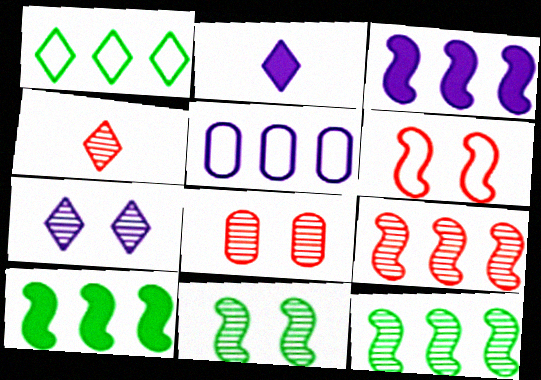[[4, 8, 9], 
[7, 8, 11]]